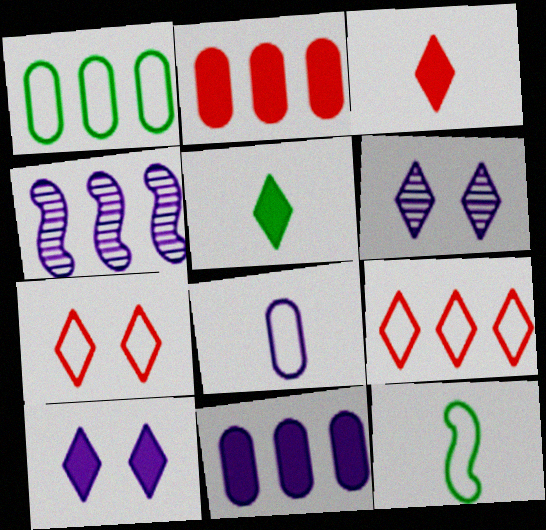[[2, 6, 12], 
[4, 8, 10], 
[5, 6, 9]]